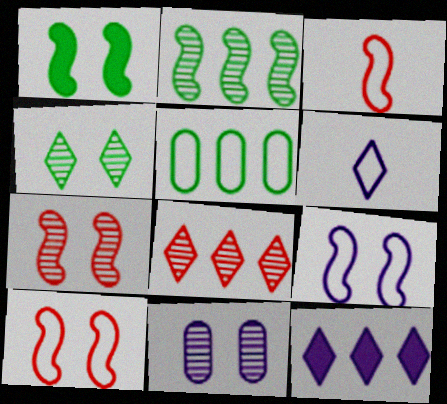[[1, 7, 9], 
[4, 7, 11], 
[5, 6, 10]]